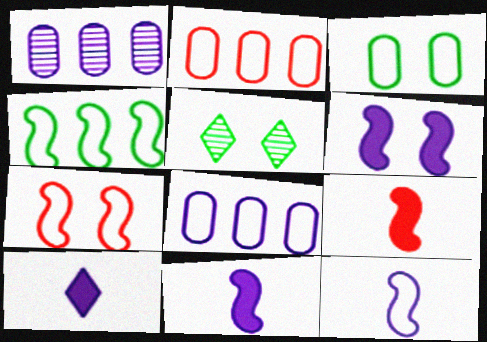[[2, 5, 11], 
[4, 7, 12], 
[5, 8, 9]]